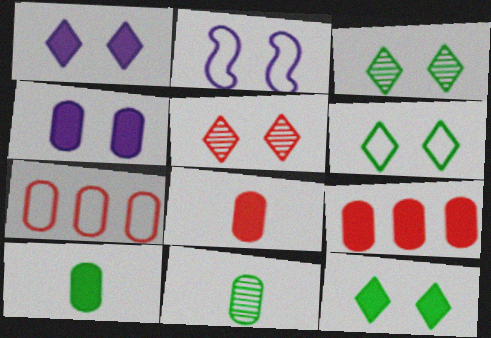[[1, 5, 6], 
[3, 6, 12], 
[4, 7, 11], 
[4, 9, 10]]